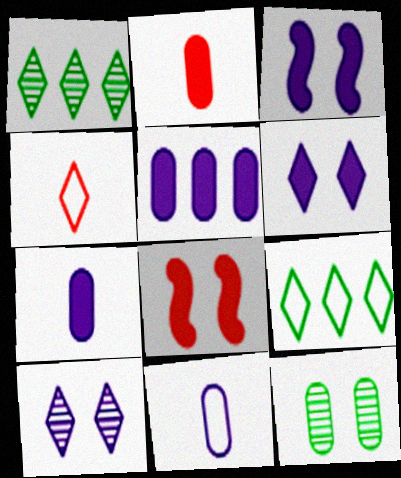[[1, 4, 6], 
[1, 8, 11]]